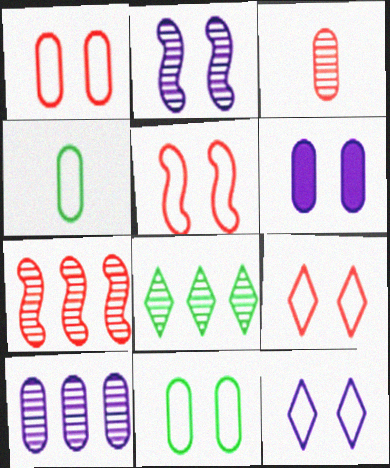[[1, 5, 9], 
[2, 3, 8], 
[2, 6, 12], 
[5, 11, 12], 
[7, 8, 10]]